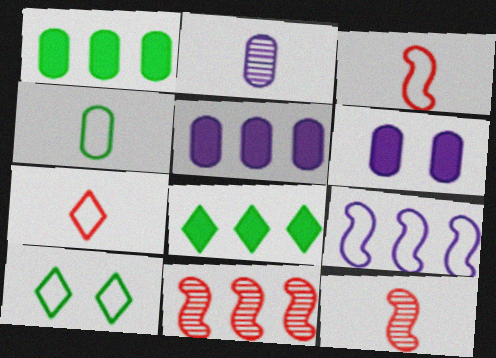[[5, 10, 12]]